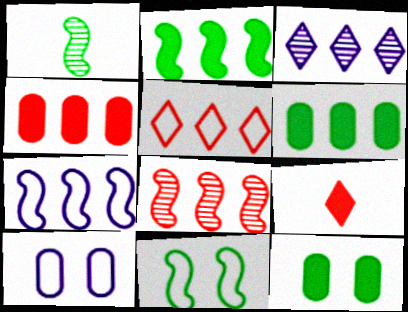[[1, 2, 11], 
[2, 7, 8], 
[4, 5, 8]]